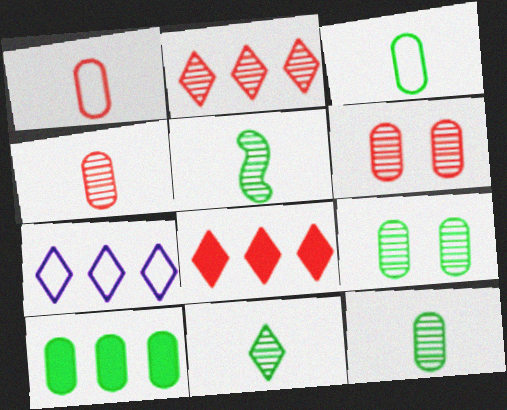[[3, 9, 10], 
[5, 11, 12]]